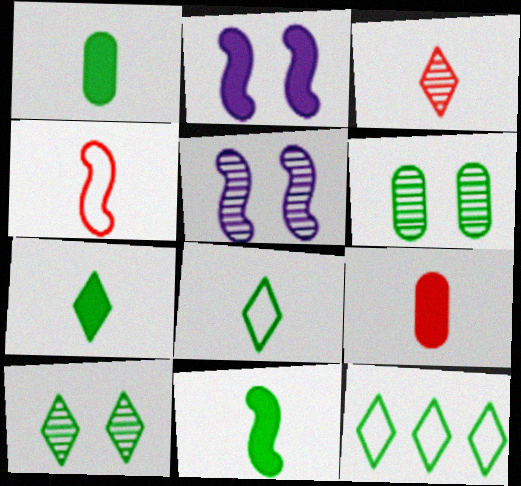[[1, 7, 11], 
[3, 4, 9], 
[5, 9, 12], 
[6, 11, 12], 
[7, 10, 12]]